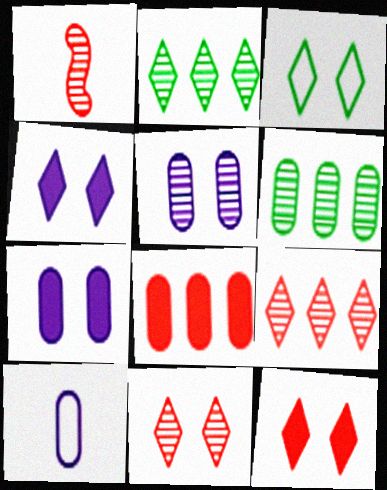[[1, 2, 5], 
[3, 4, 11]]